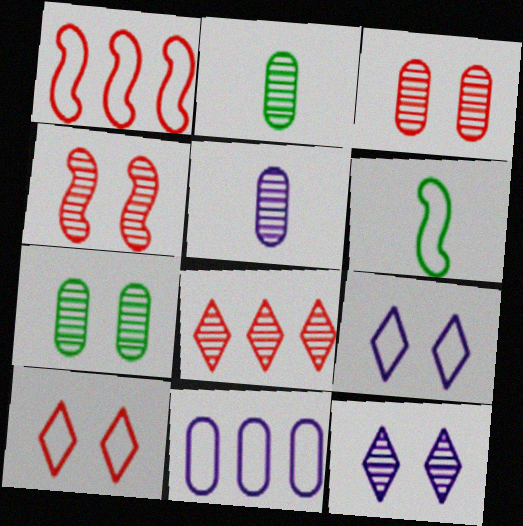[[4, 7, 12], 
[6, 10, 11]]